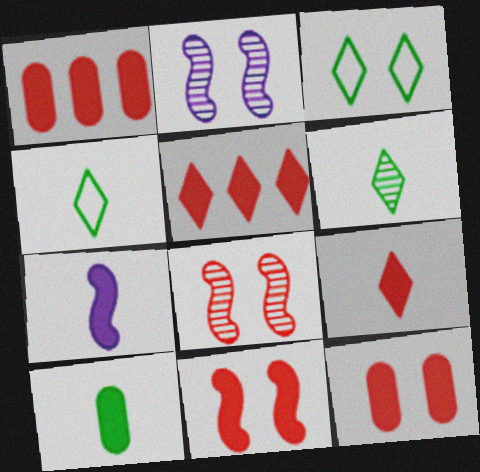[[1, 2, 4], 
[1, 9, 11], 
[2, 3, 12], 
[7, 9, 10]]